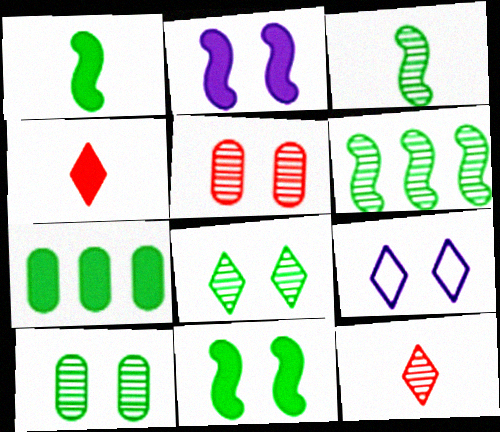[[2, 4, 7], 
[5, 9, 11]]